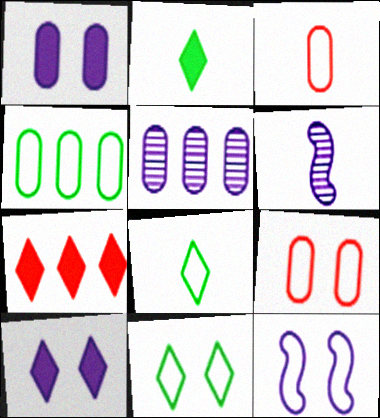[[2, 3, 6], 
[2, 7, 10], 
[9, 11, 12]]